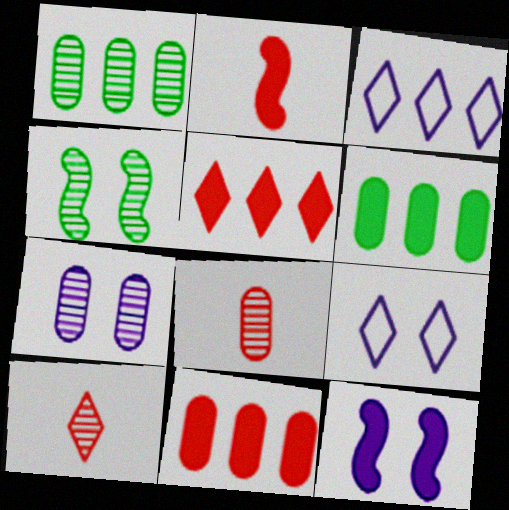[[1, 2, 9], 
[1, 7, 8], 
[7, 9, 12]]